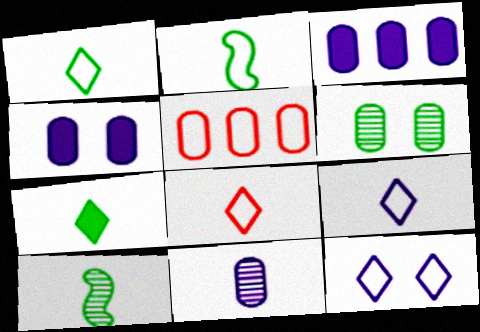[[1, 8, 9], 
[2, 5, 12]]